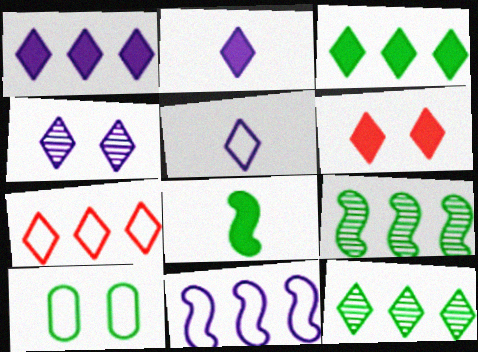[[1, 4, 5], 
[1, 7, 12], 
[2, 3, 6], 
[5, 6, 12], 
[8, 10, 12]]